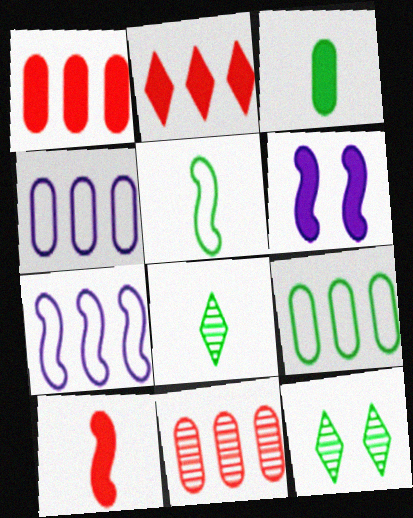[[2, 3, 6], 
[3, 5, 8], 
[4, 10, 12]]